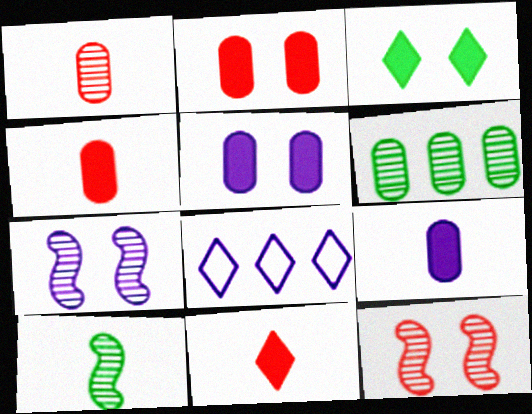[[2, 8, 10], 
[7, 8, 9]]